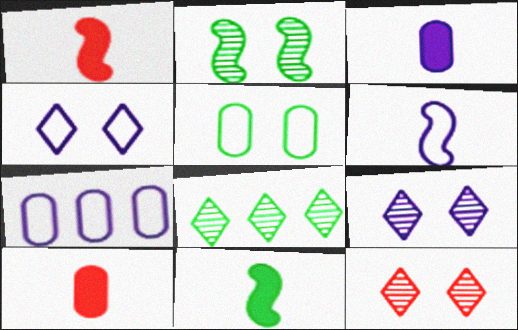[[4, 6, 7], 
[5, 8, 11], 
[7, 11, 12]]